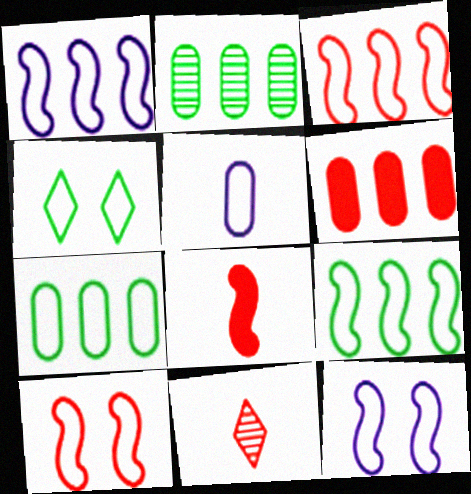[[1, 3, 9], 
[3, 4, 5], 
[6, 10, 11]]